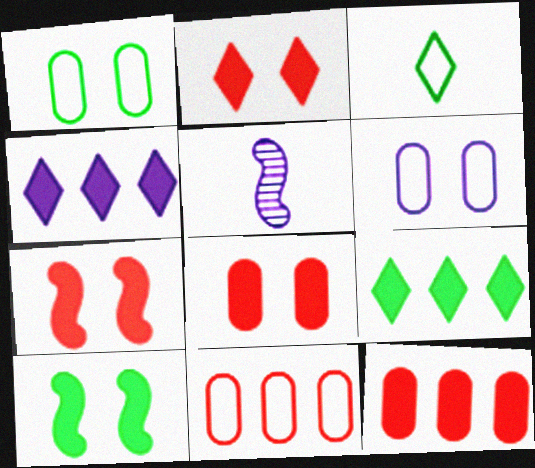[[2, 7, 8], 
[4, 5, 6]]